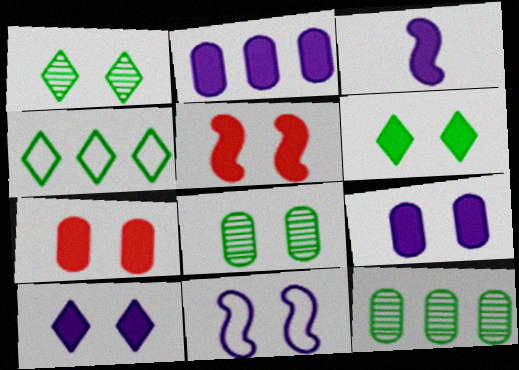[[1, 7, 11], 
[2, 3, 10], 
[5, 6, 9]]